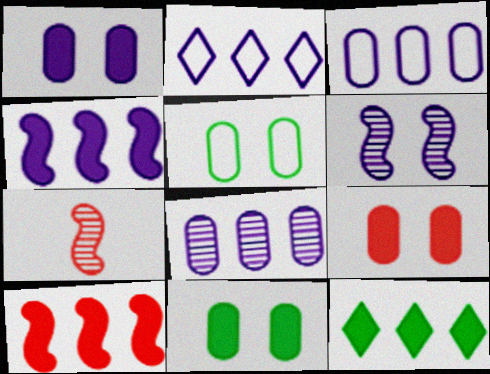[[1, 9, 11], 
[2, 4, 8], 
[2, 7, 11]]